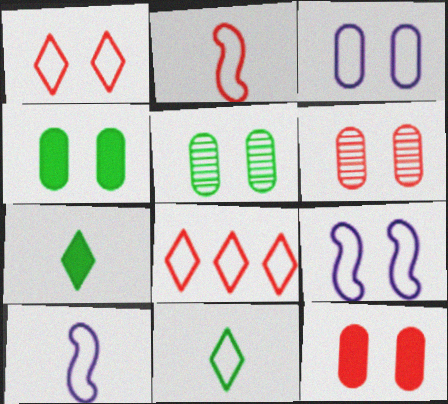[[3, 4, 6], 
[3, 5, 12]]